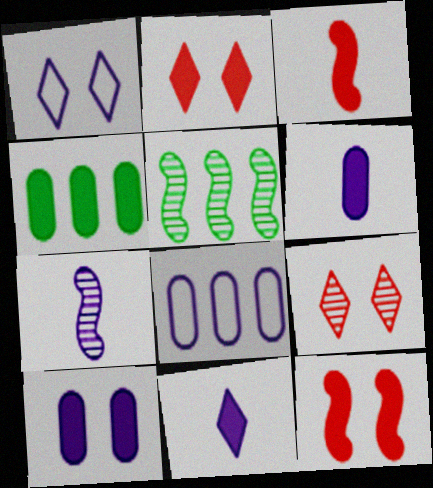[[4, 11, 12]]